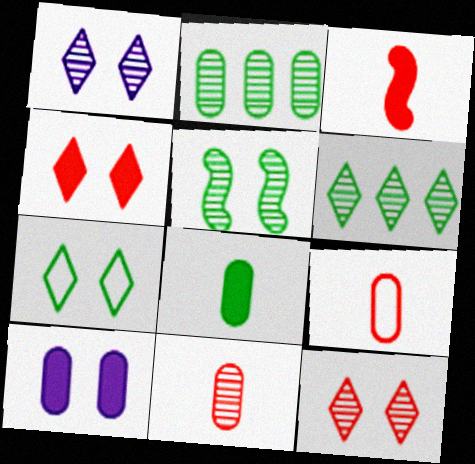[[1, 4, 7], 
[2, 9, 10]]